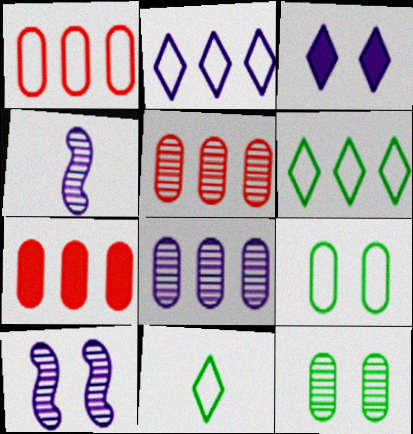[[1, 5, 7], 
[7, 10, 11]]